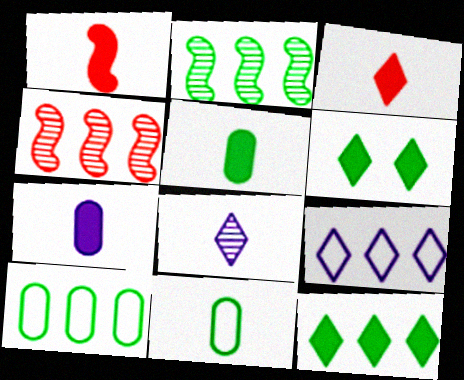[[1, 8, 11], 
[2, 6, 11], 
[2, 10, 12]]